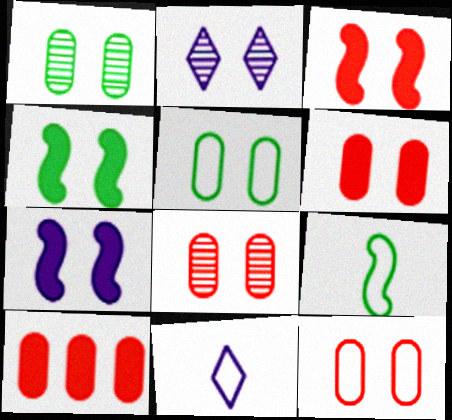[[2, 3, 5], 
[2, 4, 12], 
[2, 9, 10], 
[3, 4, 7], 
[6, 8, 12]]